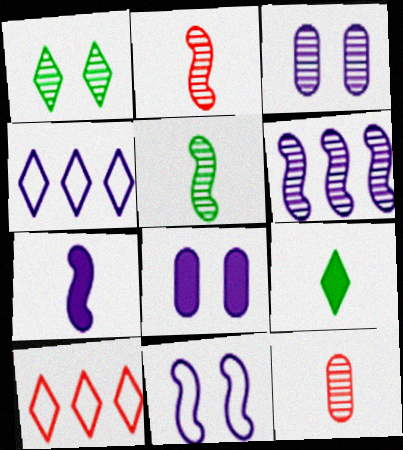[[1, 6, 12], 
[3, 4, 7], 
[5, 8, 10], 
[6, 7, 11]]